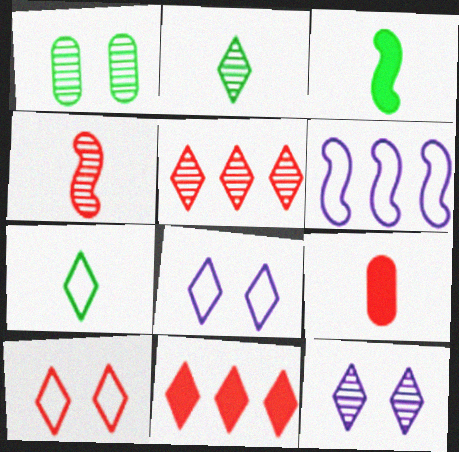[[2, 5, 12], 
[2, 8, 11], 
[7, 11, 12]]